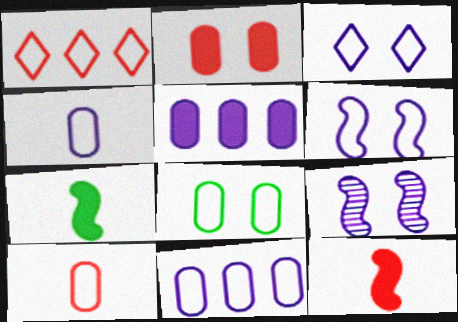[[8, 10, 11]]